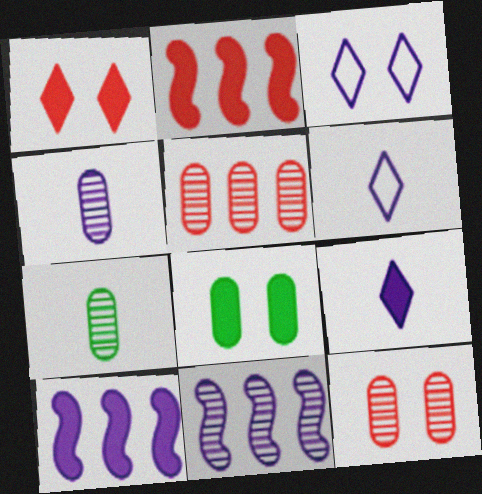[[2, 3, 7], 
[2, 8, 9], 
[3, 4, 10]]